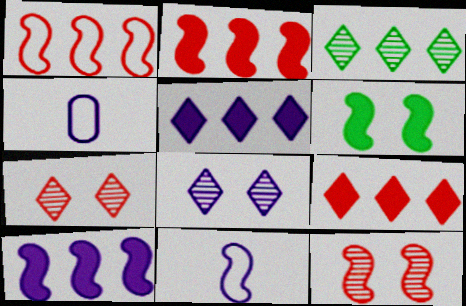[[4, 8, 10]]